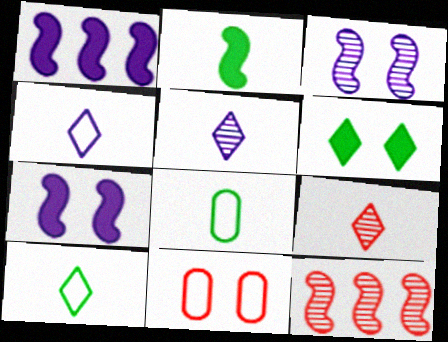[[3, 6, 11]]